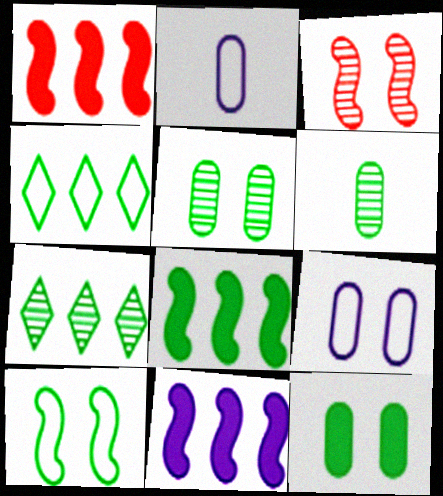[[1, 8, 11]]